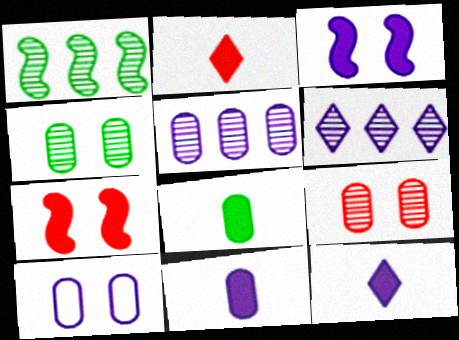[[1, 2, 10], 
[5, 10, 11]]